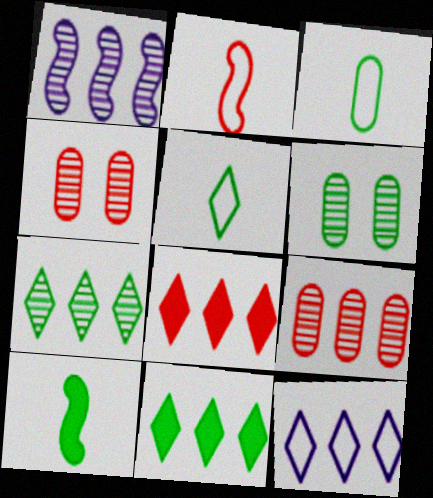[[1, 7, 9], 
[2, 4, 8], 
[4, 10, 12], 
[7, 8, 12]]